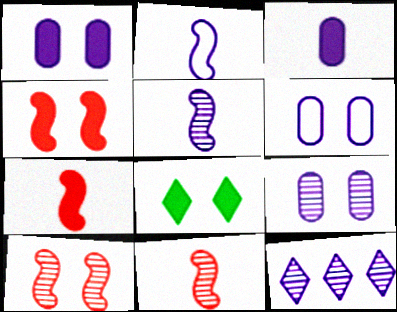[[1, 2, 12], 
[1, 4, 8], 
[1, 6, 9], 
[5, 9, 12], 
[6, 8, 10]]